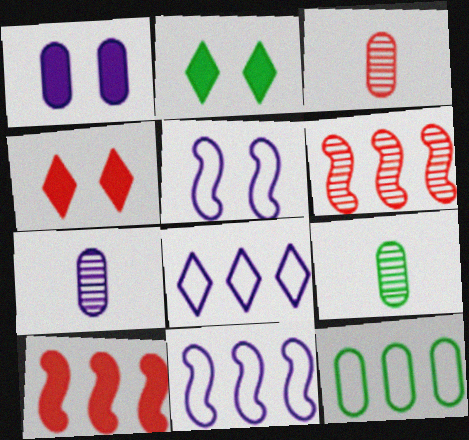[[1, 3, 12], 
[2, 3, 11], 
[3, 7, 9], 
[4, 9, 11]]